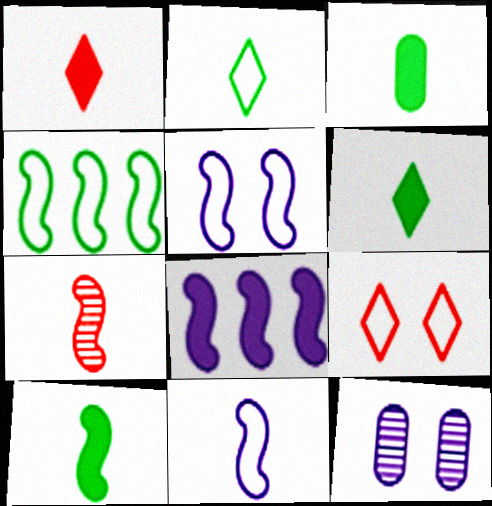[[1, 4, 12], 
[3, 6, 10], 
[7, 10, 11]]